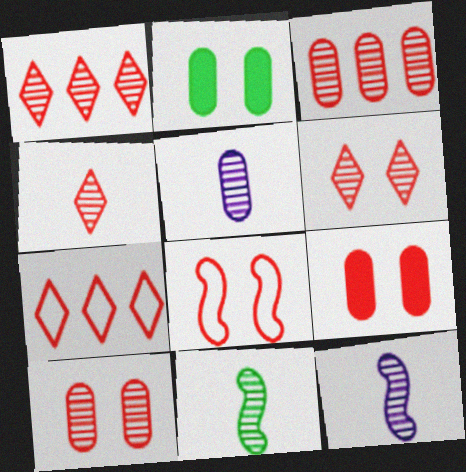[[1, 4, 6], 
[2, 7, 12], 
[4, 5, 11], 
[6, 8, 9]]